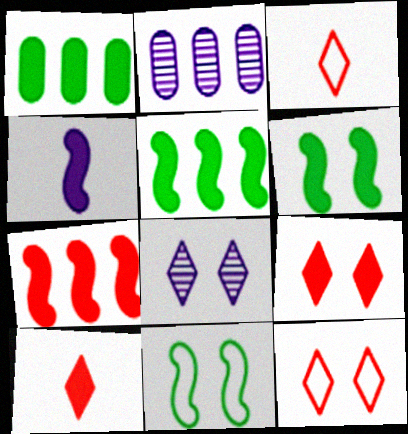[[1, 4, 9], 
[2, 3, 6], 
[2, 10, 11], 
[4, 6, 7]]